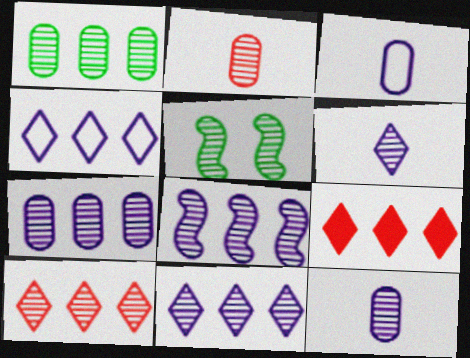[[1, 8, 10], 
[2, 5, 11], 
[3, 5, 9], 
[5, 10, 12], 
[7, 8, 11]]